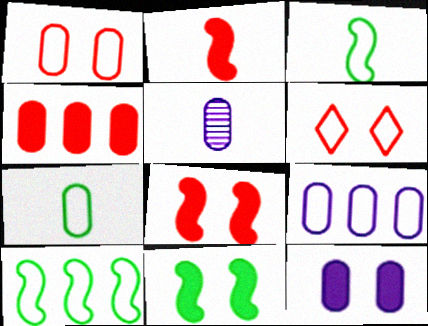[[1, 7, 9], 
[3, 6, 9], 
[5, 9, 12]]